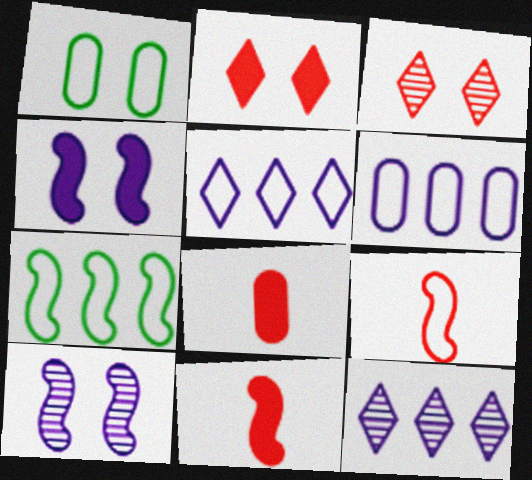[[1, 2, 10], 
[1, 3, 4], 
[1, 5, 9], 
[1, 11, 12], 
[7, 10, 11]]